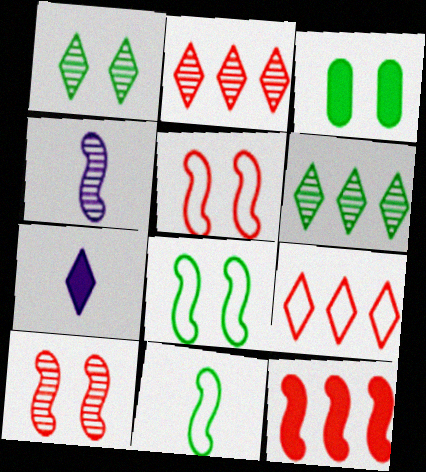[[1, 3, 8], 
[1, 7, 9], 
[3, 4, 9], 
[3, 6, 11], 
[3, 7, 12], 
[4, 8, 12]]